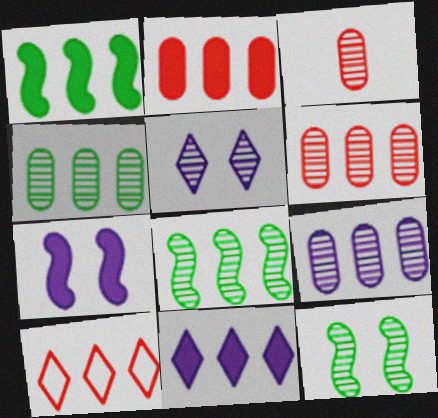[[1, 2, 11], 
[1, 9, 10], 
[3, 5, 8], 
[4, 6, 9]]